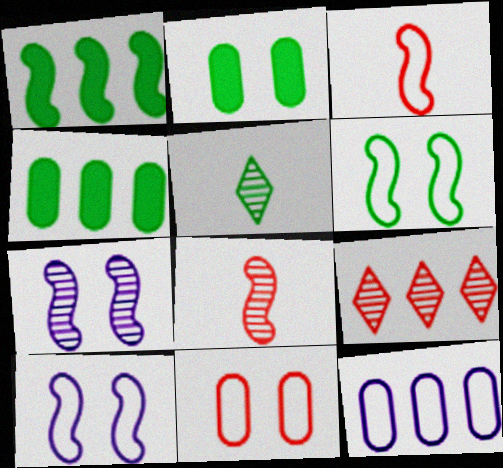[[1, 3, 7], 
[1, 8, 10], 
[1, 9, 12], 
[4, 5, 6]]